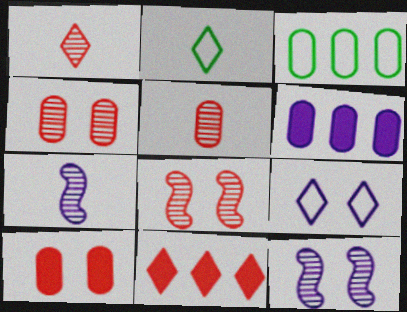[[2, 6, 8], 
[6, 7, 9]]